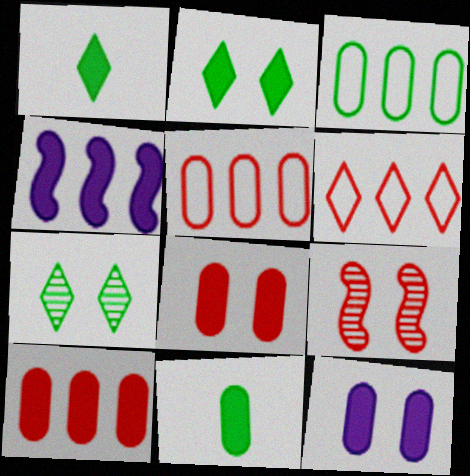[[1, 4, 8], 
[10, 11, 12]]